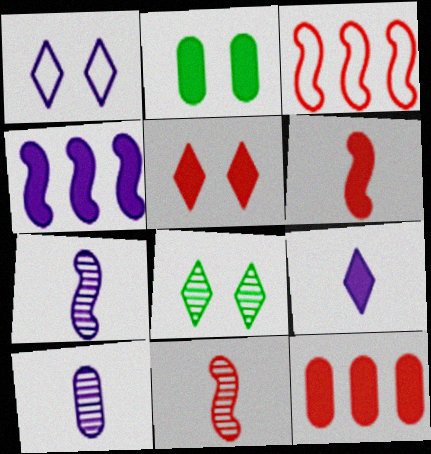[[1, 4, 10], 
[1, 5, 8], 
[5, 6, 12]]